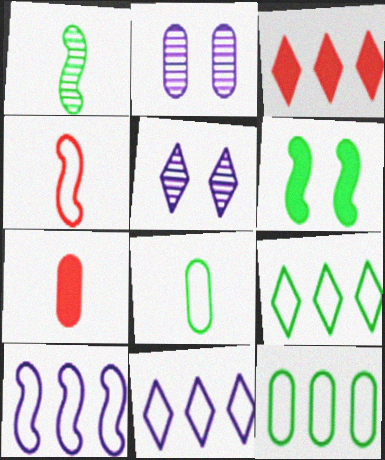[[2, 7, 12]]